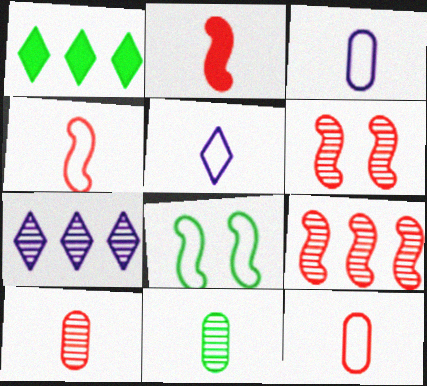[[1, 3, 6], 
[1, 8, 11], 
[2, 5, 11], 
[6, 7, 11]]